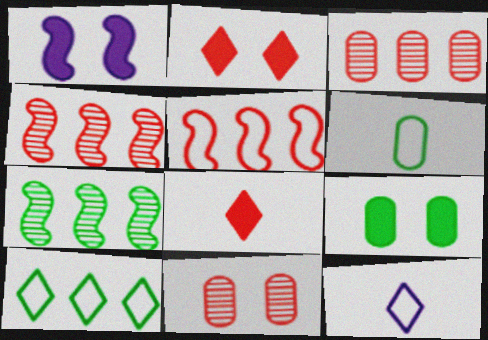[[1, 2, 9], 
[4, 9, 12], 
[5, 8, 11]]